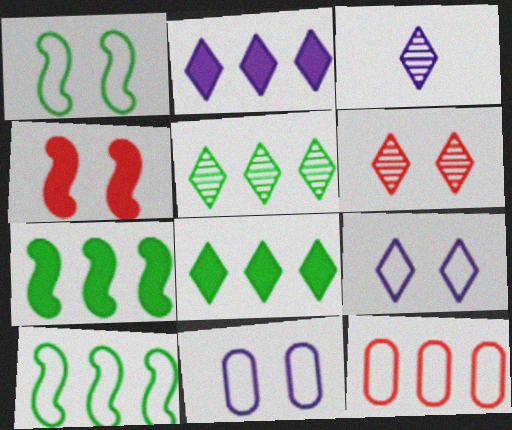[[2, 3, 9], 
[3, 5, 6]]